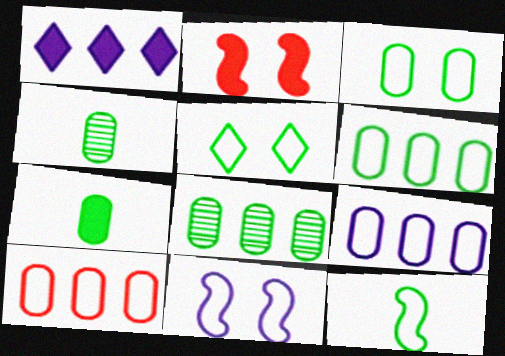[[1, 2, 7], 
[3, 7, 8], 
[5, 6, 12], 
[6, 9, 10]]